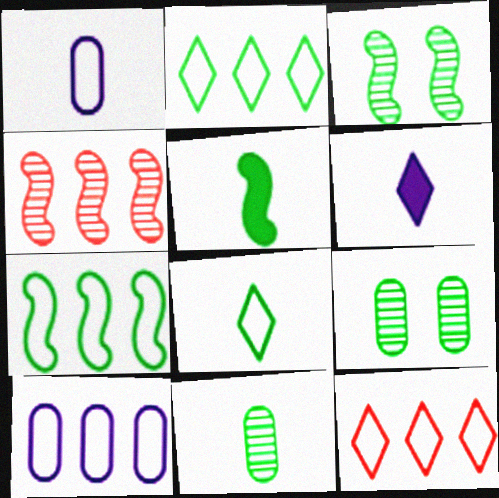[[2, 5, 9], 
[3, 5, 7], 
[5, 8, 11], 
[7, 10, 12]]